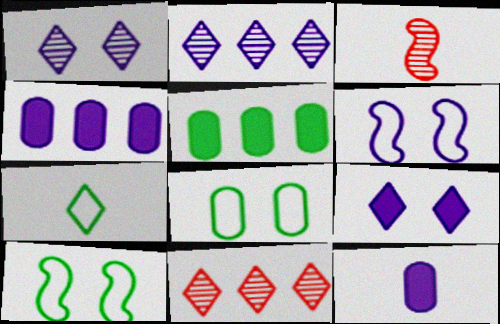[[2, 6, 12], 
[3, 7, 12], 
[7, 9, 11], 
[10, 11, 12]]